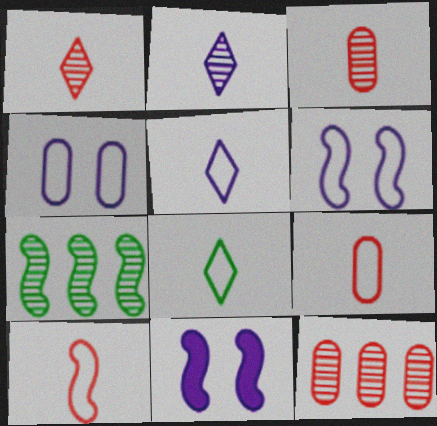[[7, 10, 11], 
[8, 11, 12]]